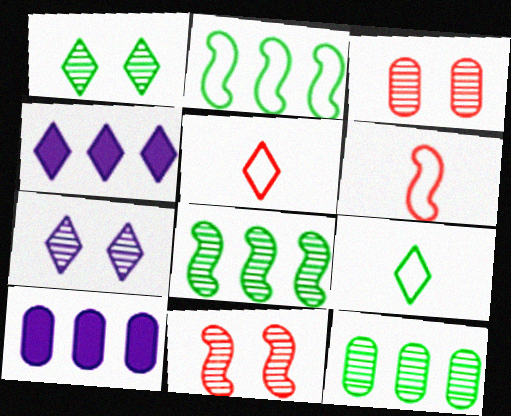[[1, 4, 5], 
[1, 6, 10], 
[9, 10, 11]]